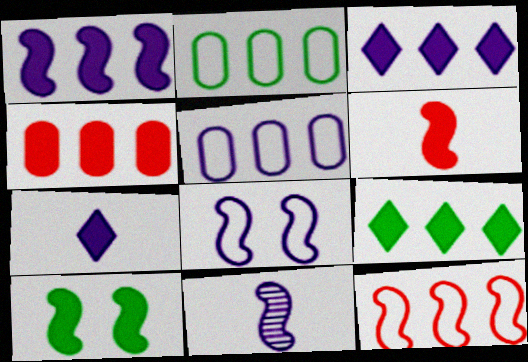[[1, 4, 9], 
[1, 6, 10], 
[1, 8, 11], 
[4, 7, 10], 
[10, 11, 12]]